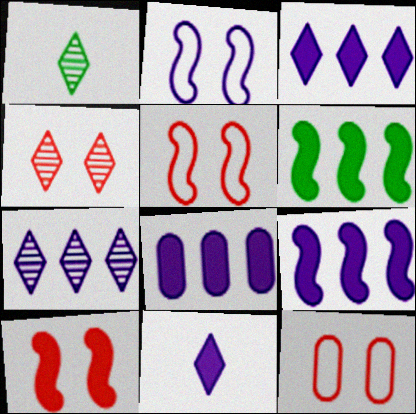[[1, 4, 7], 
[1, 5, 8], 
[1, 9, 12], 
[3, 8, 9], 
[4, 10, 12]]